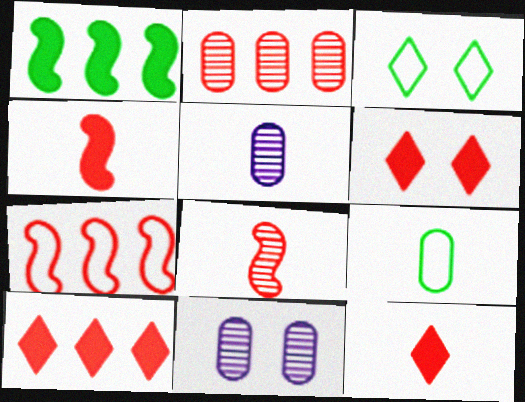[[2, 7, 10], 
[6, 10, 12]]